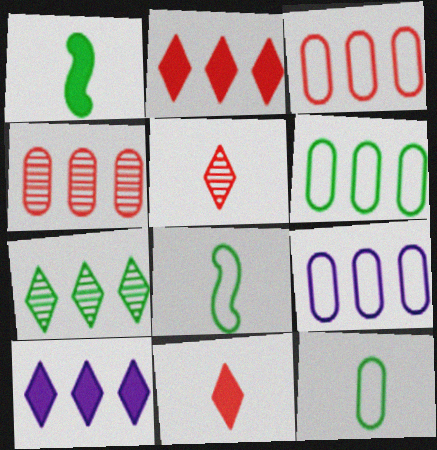[[3, 6, 9]]